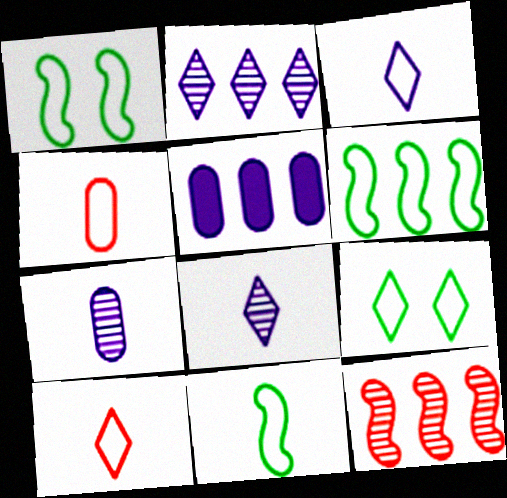[[1, 6, 11], 
[3, 4, 11]]